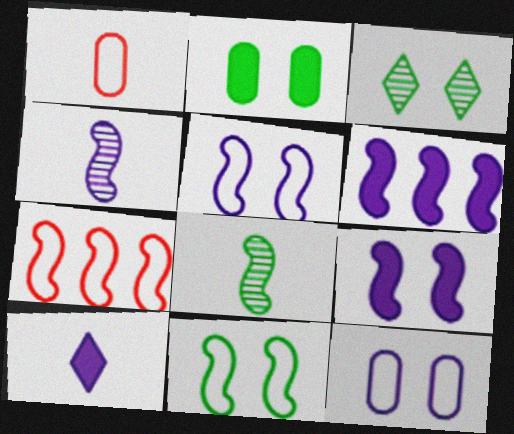[[1, 3, 6], 
[1, 8, 10], 
[2, 3, 11], 
[4, 5, 6], 
[7, 8, 9]]